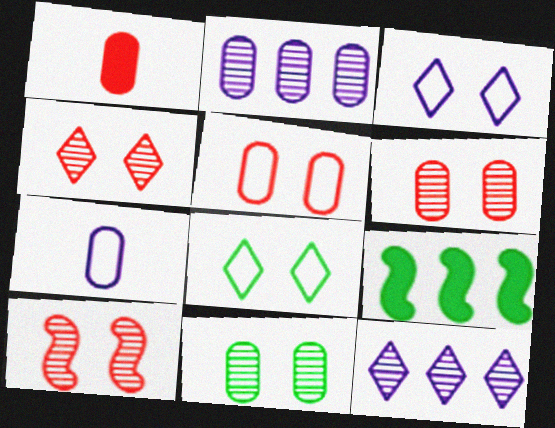[[4, 6, 10], 
[4, 7, 9]]